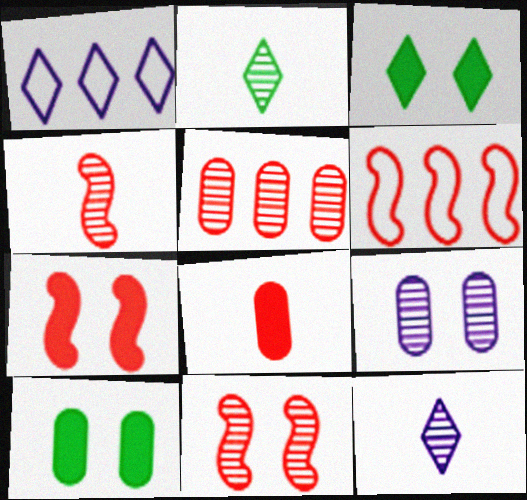[[1, 4, 10], 
[4, 6, 7], 
[6, 10, 12]]